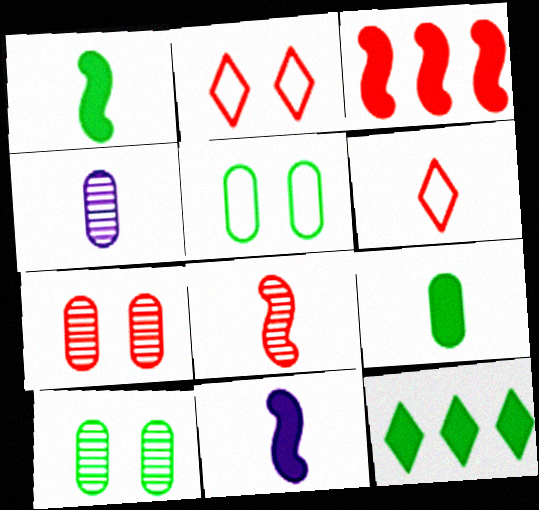[[1, 4, 6], 
[3, 6, 7]]